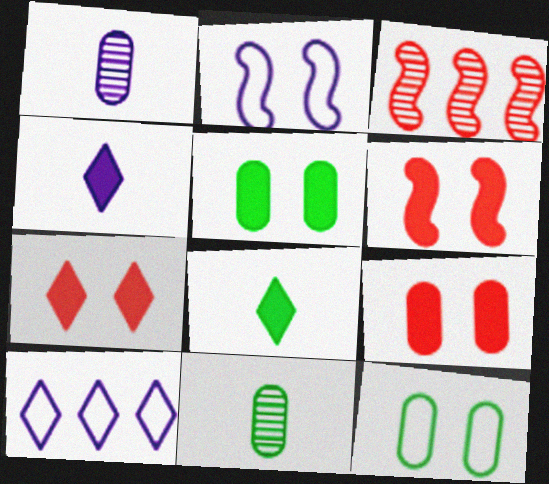[[3, 4, 12], 
[6, 7, 9], 
[6, 10, 11]]